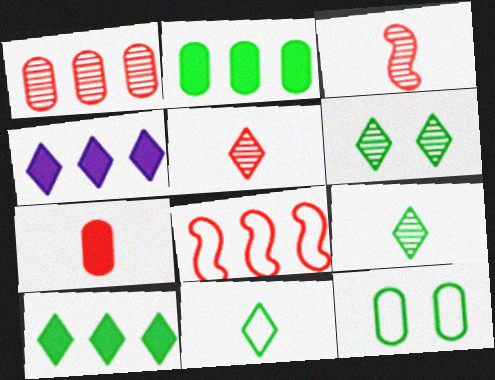[[3, 4, 12], 
[6, 10, 11]]